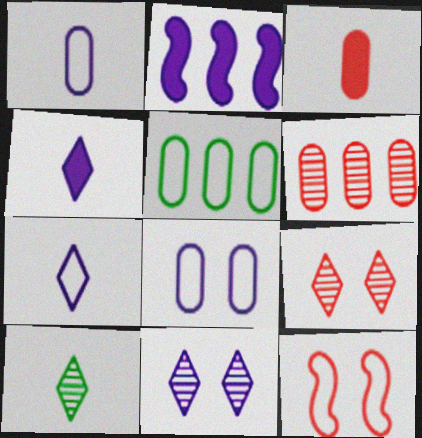[[1, 2, 11], 
[5, 7, 12]]